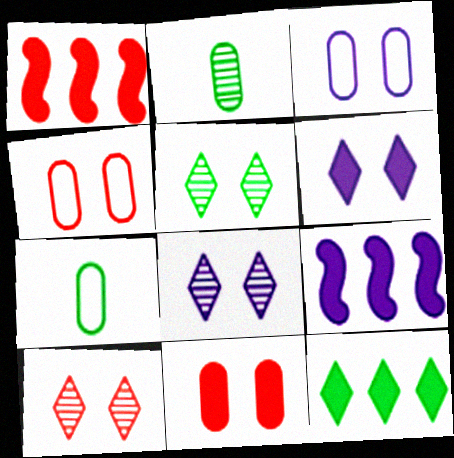[[1, 7, 8], 
[5, 8, 10], 
[7, 9, 10]]